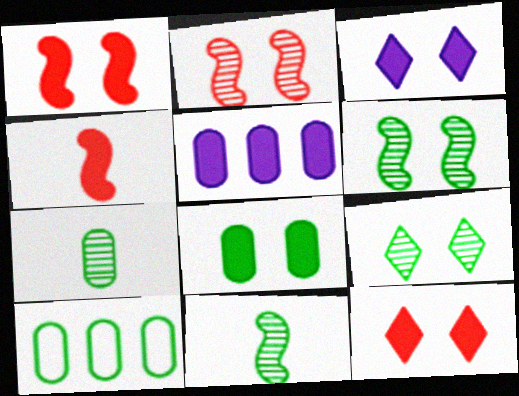[[1, 3, 8], 
[7, 8, 10]]